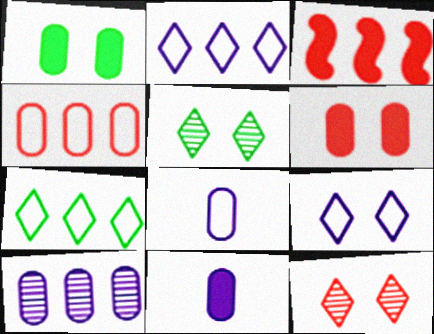[[3, 5, 8], 
[3, 7, 10]]